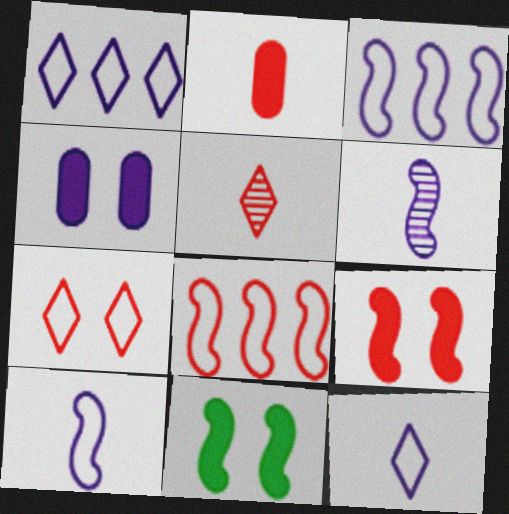[[1, 4, 6], 
[6, 8, 11]]